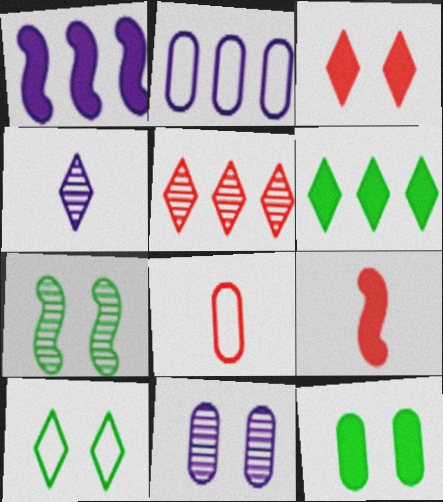[[7, 10, 12]]